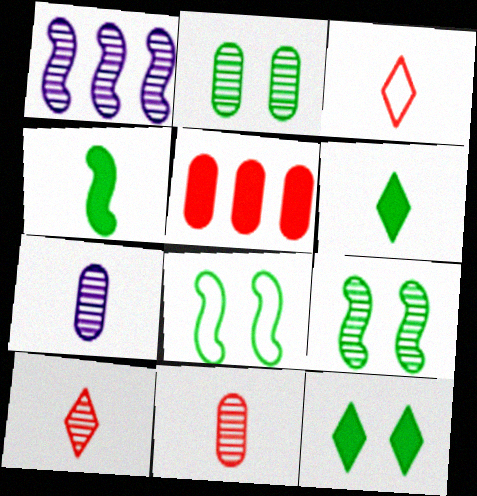[[1, 2, 10], 
[2, 8, 12], 
[3, 4, 7]]